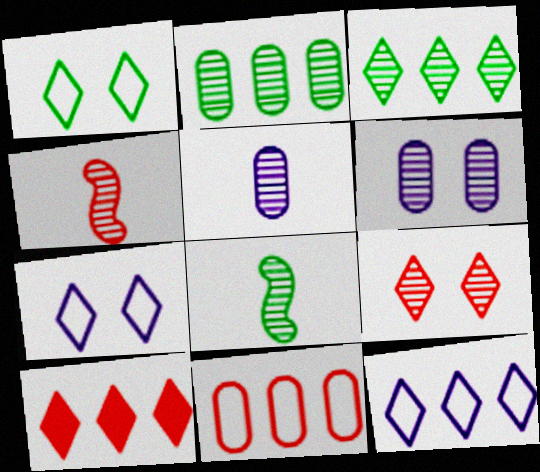[[3, 4, 6], 
[3, 10, 12]]